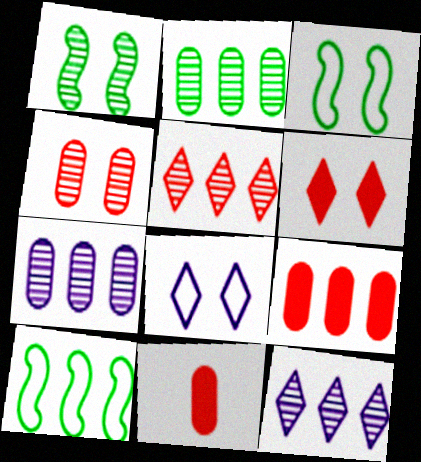[[3, 11, 12], 
[9, 10, 12]]